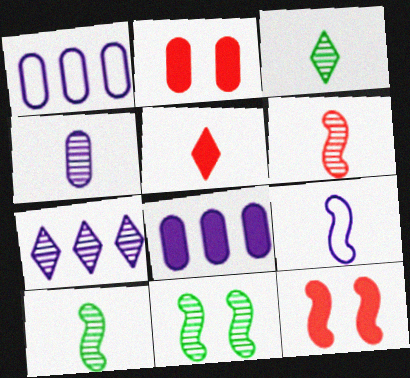[[1, 3, 12], 
[1, 5, 11], 
[3, 4, 6]]